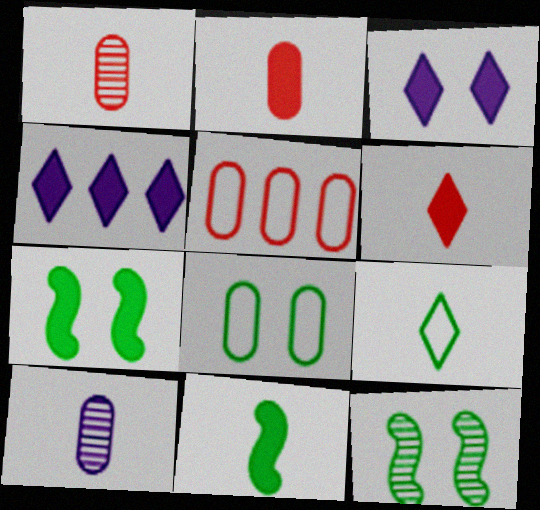[[2, 4, 7]]